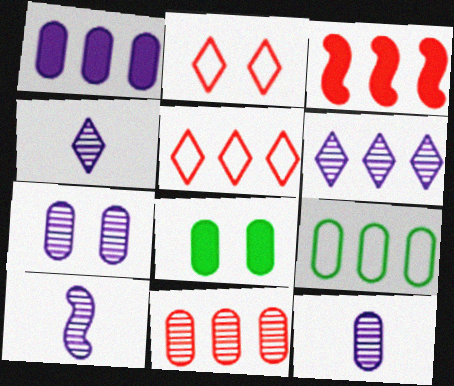[[1, 9, 11], 
[3, 5, 11], 
[3, 6, 9], 
[4, 10, 12], 
[5, 8, 10], 
[6, 7, 10]]